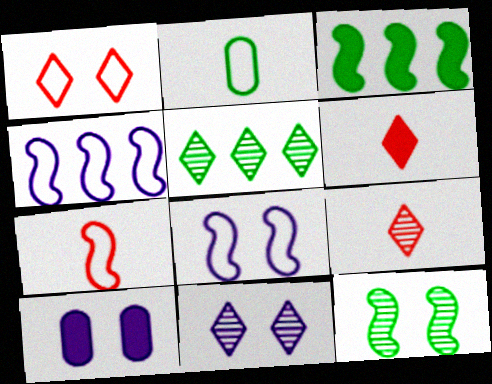[[1, 2, 4], 
[1, 10, 12], 
[3, 6, 10], 
[5, 7, 10], 
[5, 9, 11], 
[8, 10, 11]]